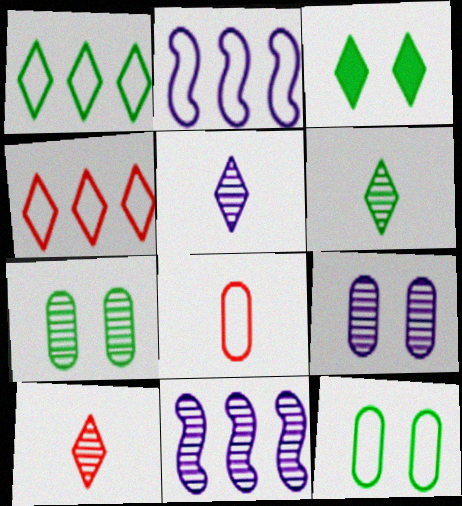[[1, 3, 6], 
[3, 4, 5], 
[3, 8, 11], 
[5, 6, 10], 
[5, 9, 11], 
[7, 10, 11]]